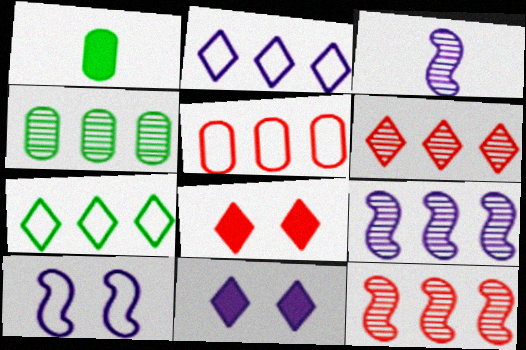[[1, 6, 10], 
[4, 6, 9]]